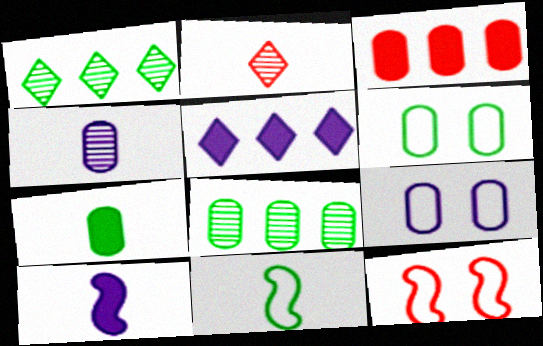[[2, 3, 12], 
[3, 4, 6], 
[6, 7, 8]]